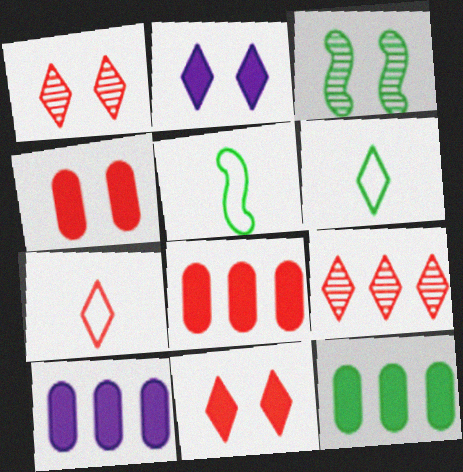[[1, 5, 10], 
[2, 6, 9], 
[3, 6, 12], 
[3, 7, 10], 
[7, 9, 11], 
[8, 10, 12]]